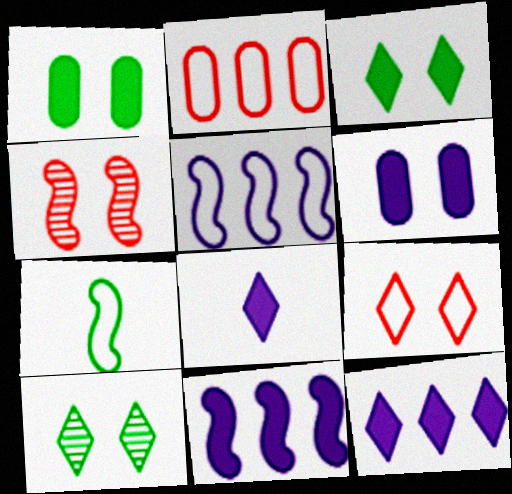[[4, 7, 11], 
[6, 8, 11]]